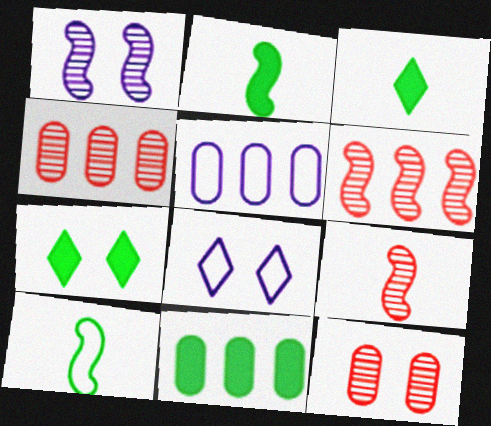[[2, 4, 8], 
[2, 7, 11], 
[4, 5, 11], 
[5, 7, 9], 
[8, 9, 11]]